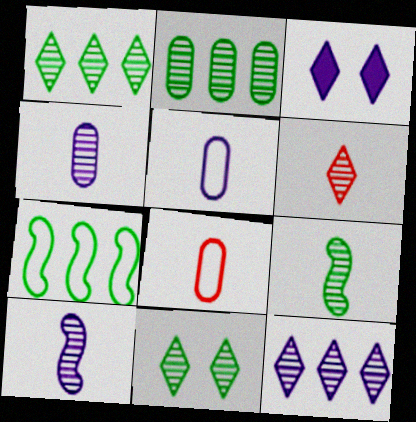[[2, 9, 11], 
[4, 6, 9], 
[6, 11, 12]]